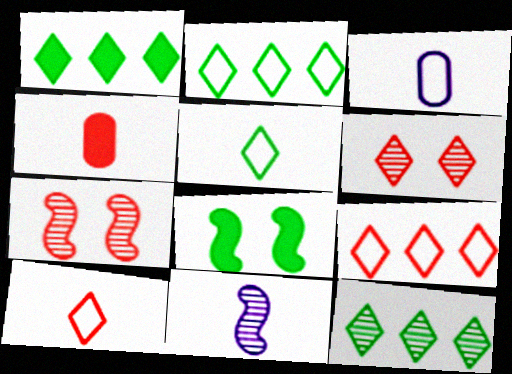[[1, 2, 12], 
[1, 3, 7], 
[4, 5, 11], 
[4, 7, 9]]